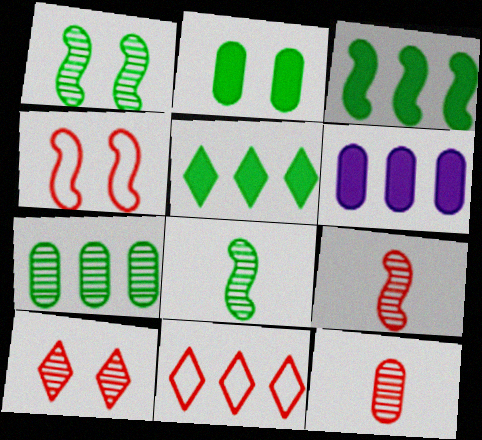[]